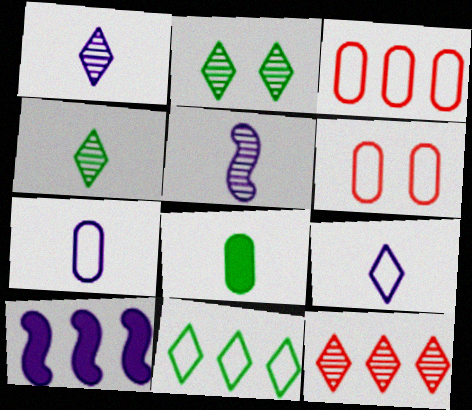[[1, 2, 12], 
[4, 6, 10]]